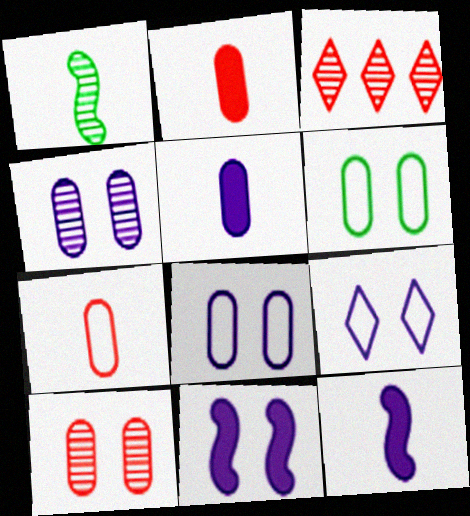[[1, 3, 4], 
[3, 6, 12], 
[4, 9, 11]]